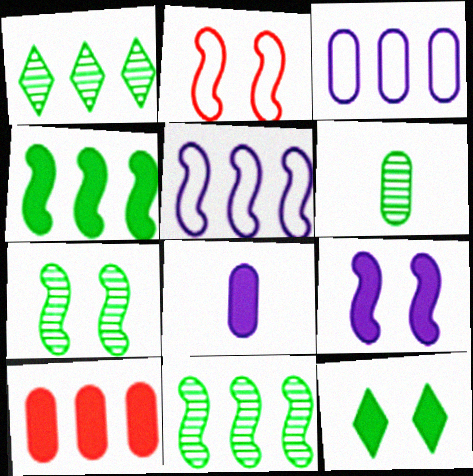[[1, 2, 8], 
[1, 5, 10], 
[1, 6, 7], 
[2, 7, 9]]